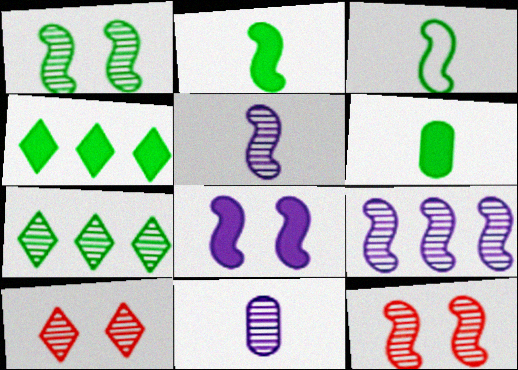[[7, 11, 12]]